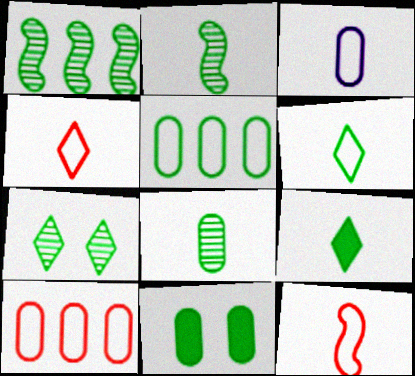[[1, 6, 11], 
[1, 7, 8], 
[3, 6, 12], 
[5, 8, 11]]